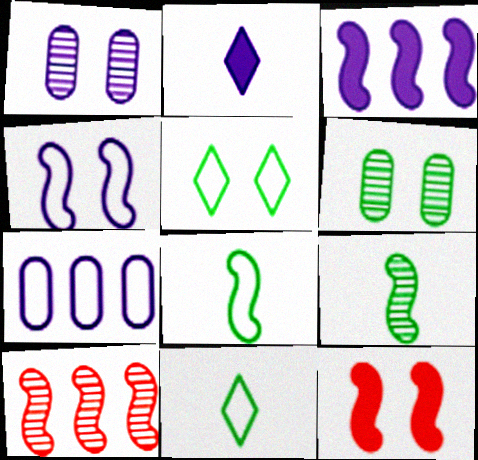[[1, 5, 12]]